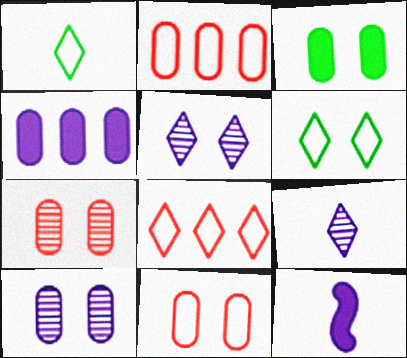[[3, 10, 11]]